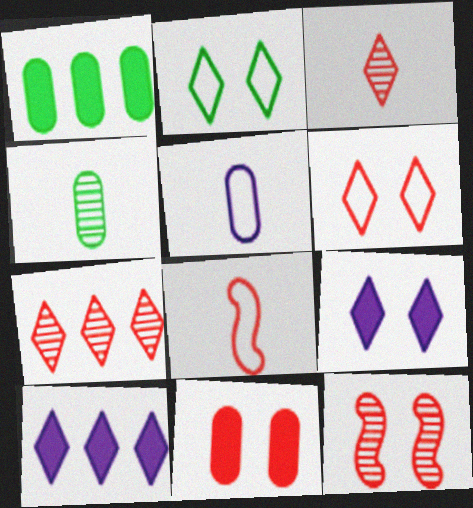[[2, 3, 10], 
[6, 11, 12], 
[7, 8, 11]]